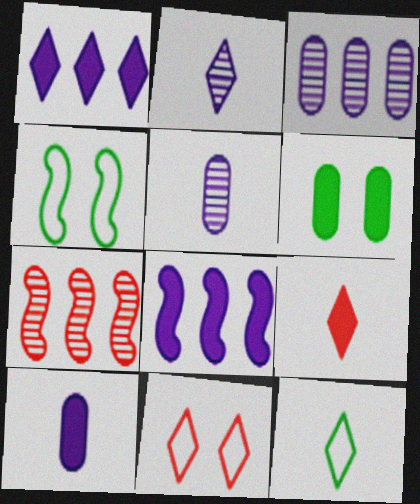[[2, 9, 12], 
[3, 4, 9], 
[6, 8, 9]]